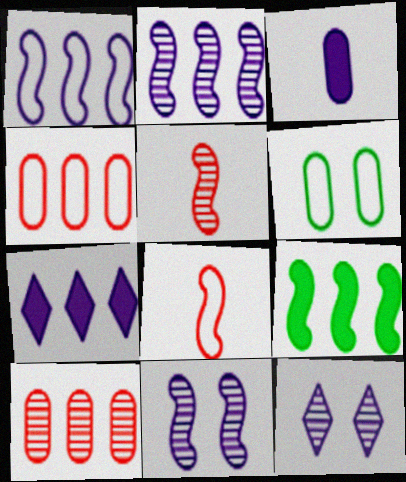[[1, 3, 12], 
[3, 6, 10], 
[5, 6, 7], 
[8, 9, 11]]